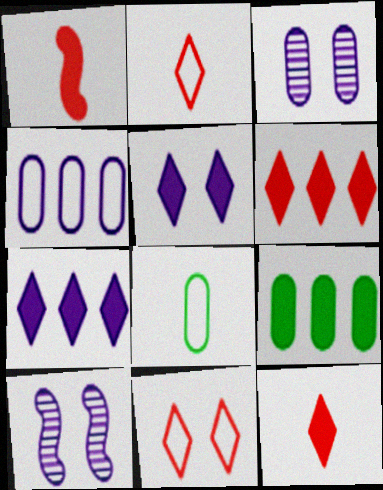[[1, 5, 9], 
[2, 9, 10], 
[6, 8, 10]]